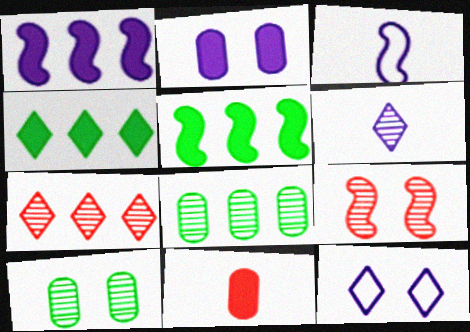[[3, 5, 9], 
[6, 8, 9]]